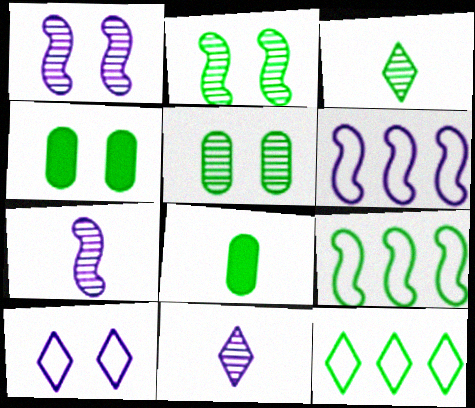[[2, 8, 12], 
[3, 4, 9]]